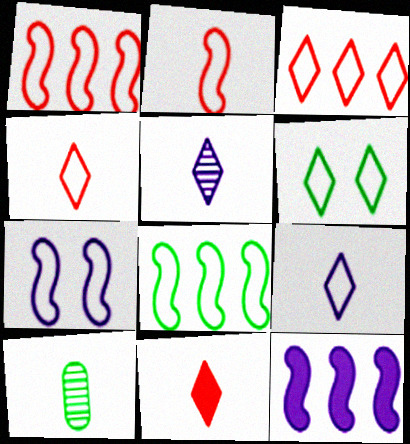[[2, 7, 8], 
[3, 6, 9]]